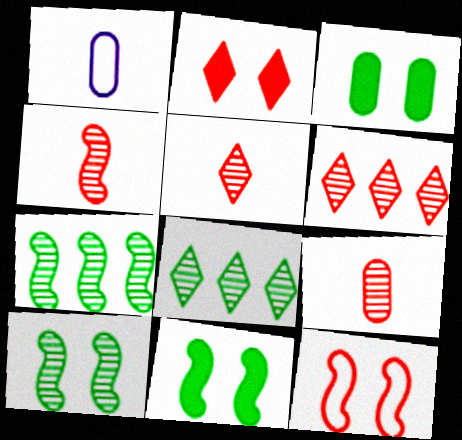[[1, 2, 7], 
[1, 6, 11], 
[4, 5, 9]]